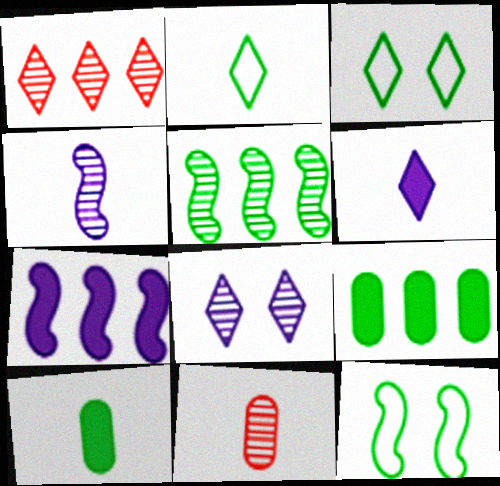[[1, 3, 6], 
[3, 5, 10], 
[3, 7, 11], 
[5, 8, 11]]